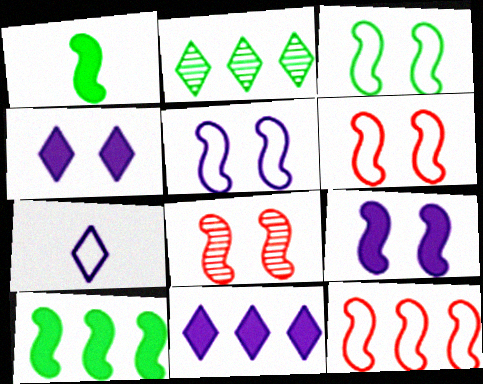[[3, 5, 6], 
[3, 8, 9]]